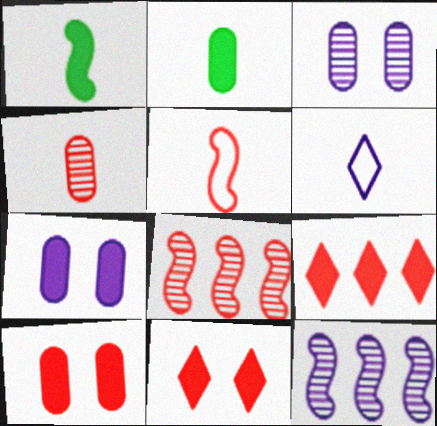[[1, 4, 6], 
[1, 7, 9], 
[6, 7, 12]]